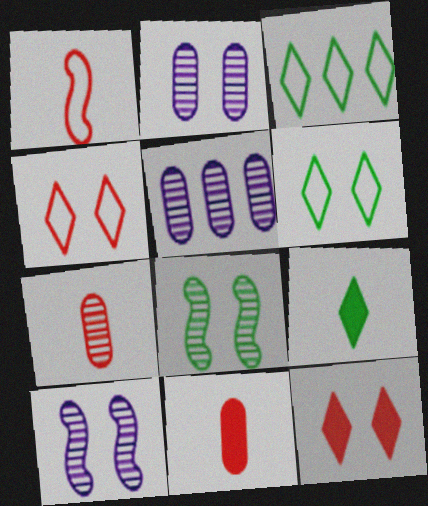[[3, 10, 11]]